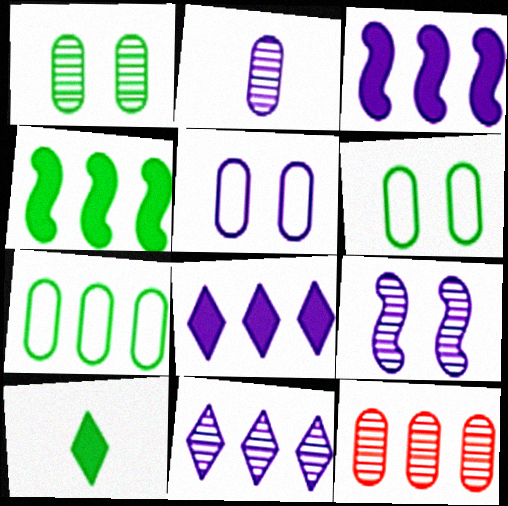[[1, 2, 12], 
[2, 9, 11]]